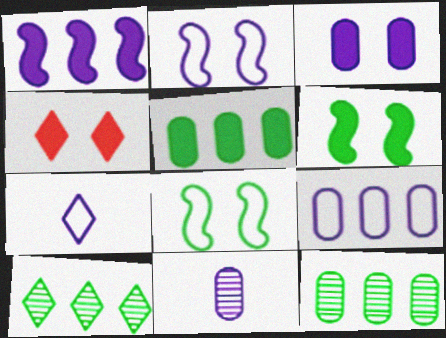[[2, 7, 9], 
[3, 4, 6], 
[3, 9, 11], 
[4, 7, 10]]